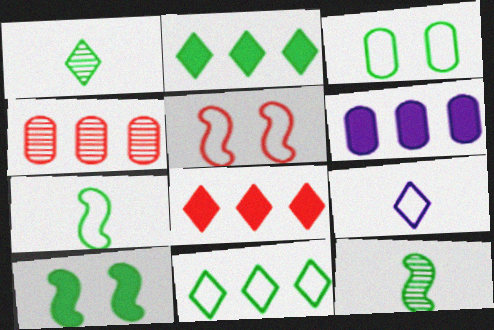[[1, 5, 6], 
[2, 3, 12], 
[3, 7, 11], 
[4, 9, 10]]